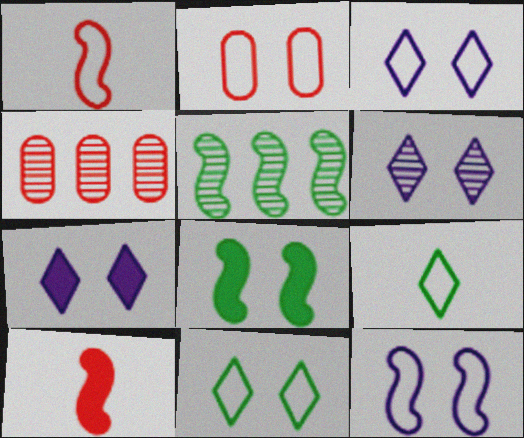[[2, 6, 8], 
[2, 11, 12], 
[3, 6, 7], 
[5, 10, 12]]